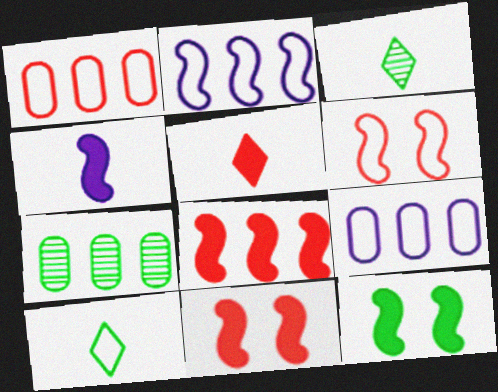[[3, 9, 11], 
[4, 8, 12], 
[6, 9, 10], 
[7, 10, 12]]